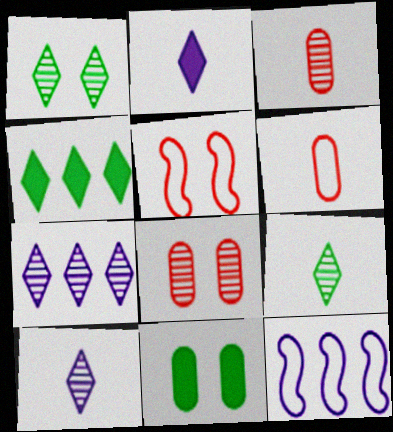[]